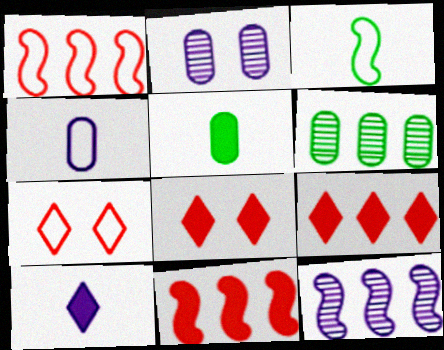[[2, 3, 9], 
[5, 7, 12]]